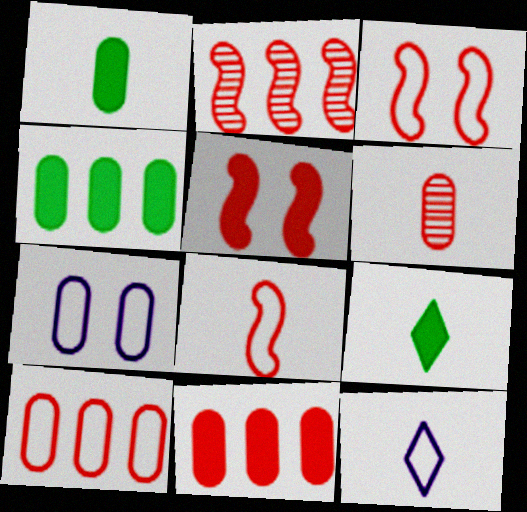[[2, 5, 8], 
[2, 7, 9], 
[4, 6, 7]]